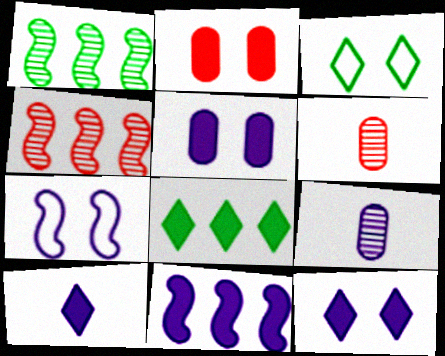[[3, 6, 11], 
[5, 10, 11], 
[6, 7, 8]]